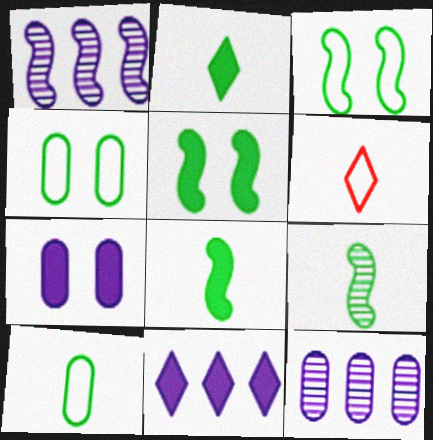[[2, 9, 10], 
[5, 6, 12]]